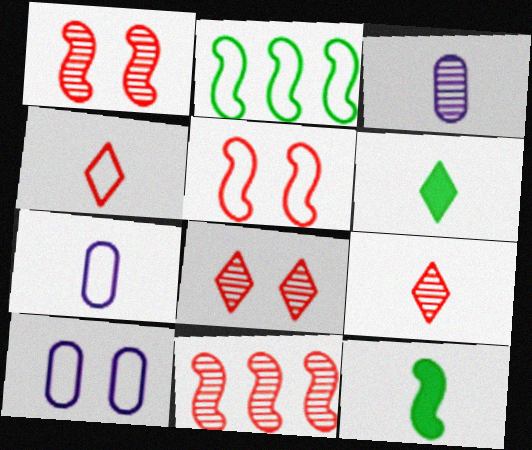[[2, 4, 10], 
[3, 4, 12], 
[6, 10, 11], 
[7, 9, 12]]